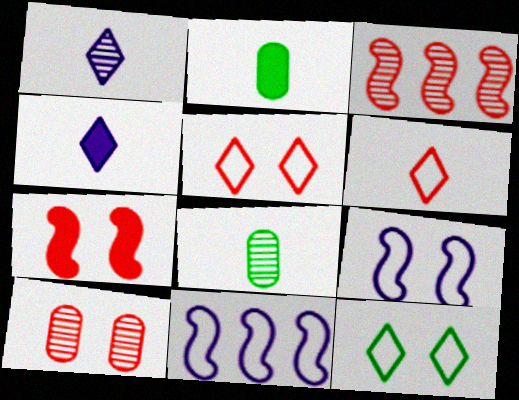[[5, 7, 10]]